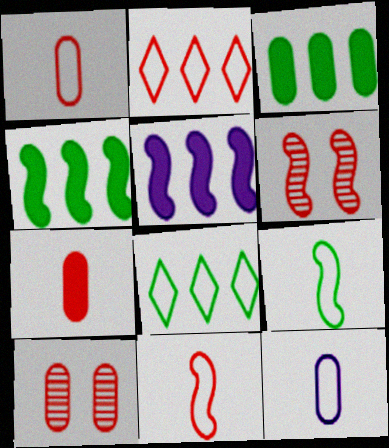[[2, 6, 7], 
[3, 10, 12], 
[5, 6, 9]]